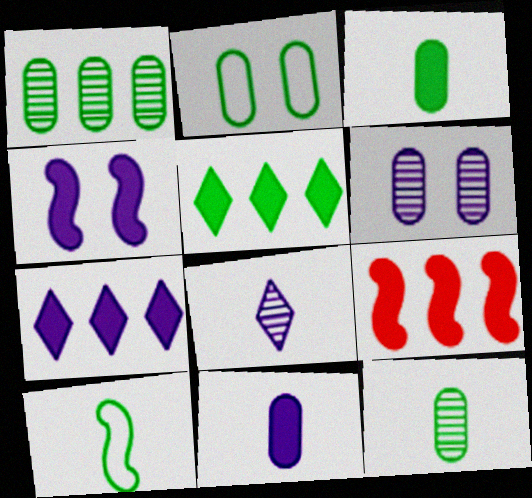[[1, 2, 3], 
[2, 8, 9], 
[4, 7, 11]]